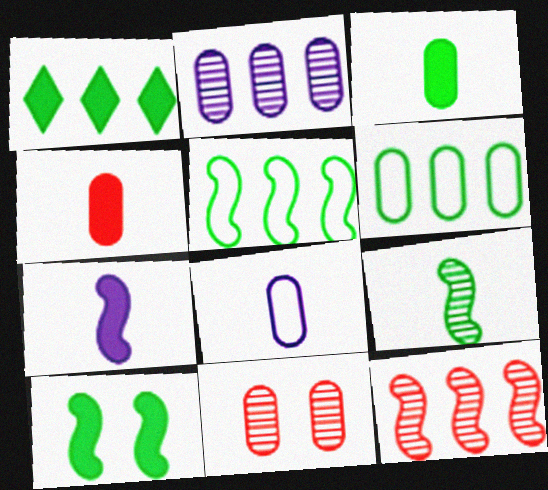[[1, 3, 10], 
[5, 9, 10]]